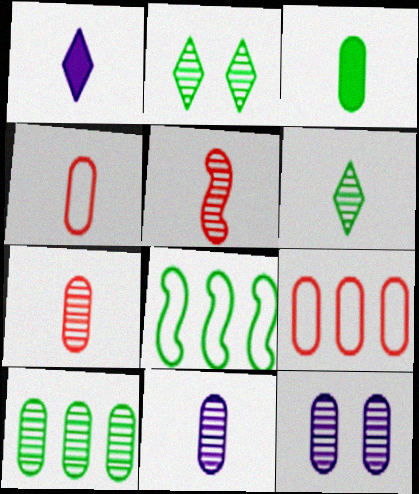[[2, 3, 8], 
[3, 4, 11], 
[3, 9, 12], 
[5, 6, 11], 
[7, 10, 12]]